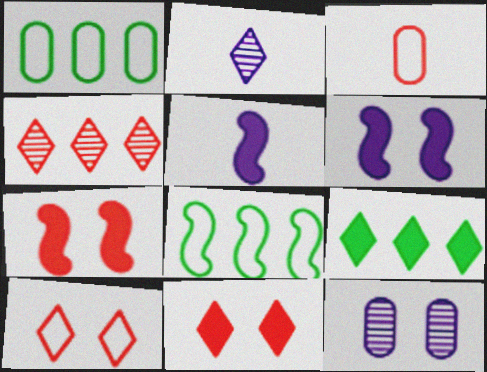[[1, 2, 7], 
[2, 9, 10], 
[3, 4, 7]]